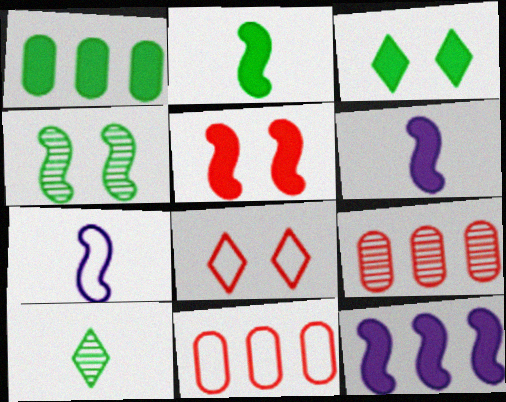[[1, 2, 3], 
[2, 5, 12], 
[3, 7, 9]]